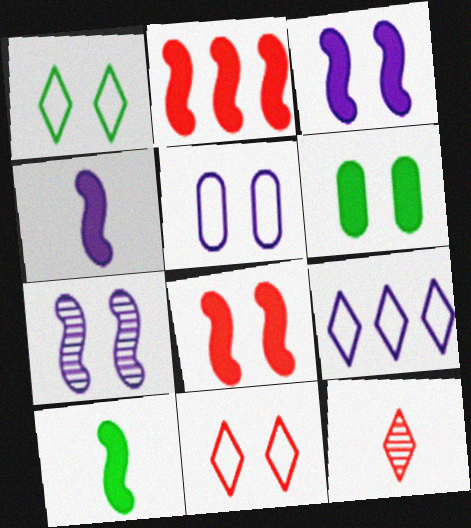[[2, 3, 10], 
[6, 7, 11]]